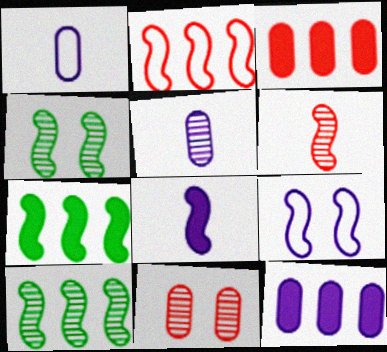[[2, 4, 8], 
[6, 7, 9]]